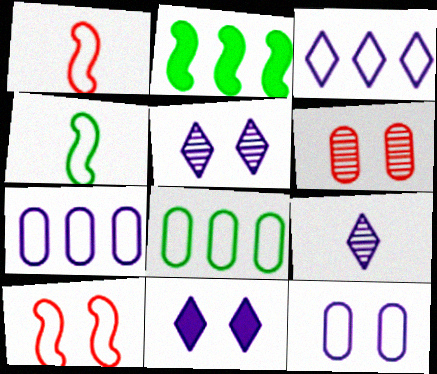[[3, 9, 11]]